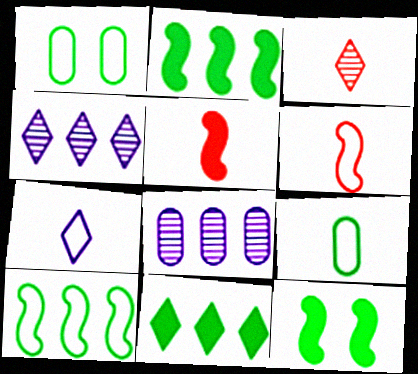[[1, 4, 5], 
[6, 7, 9]]